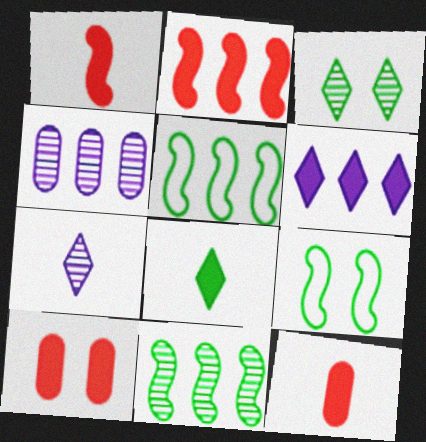[[5, 7, 10]]